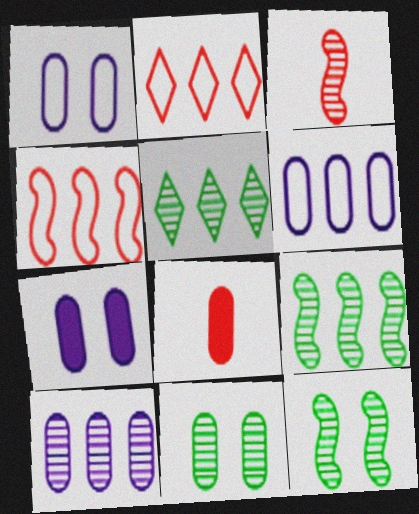[[6, 8, 11]]